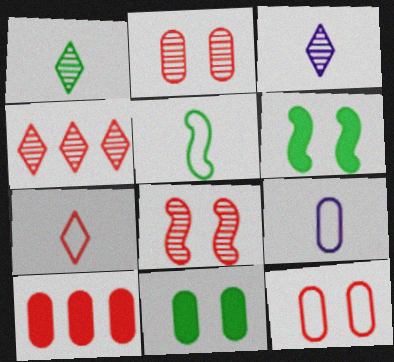[[4, 6, 9], 
[5, 7, 9], 
[7, 8, 10]]